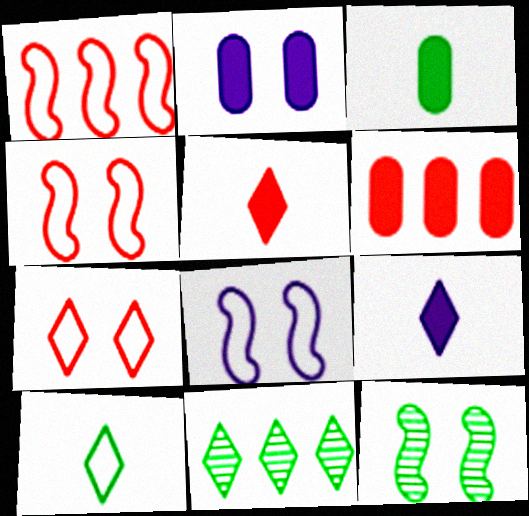[[2, 3, 6], 
[2, 7, 12], 
[7, 9, 11]]